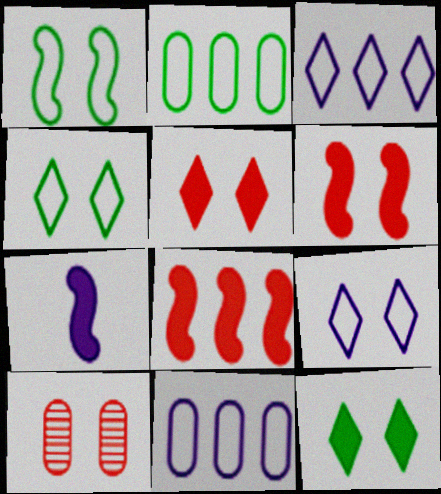[]